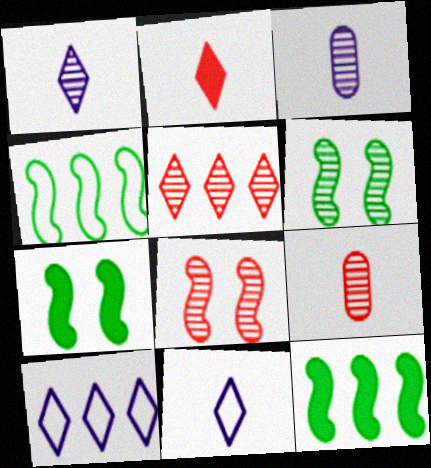[[3, 5, 6], 
[5, 8, 9], 
[7, 9, 10]]